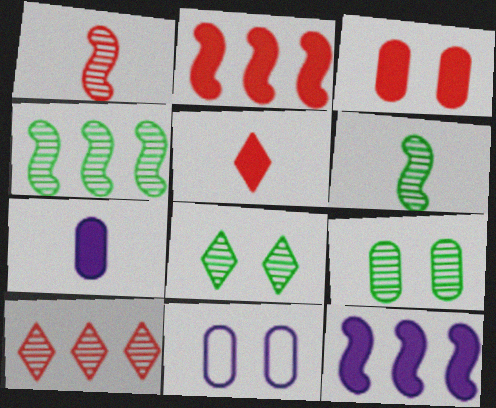[[2, 3, 5], 
[3, 9, 11], 
[4, 5, 11]]